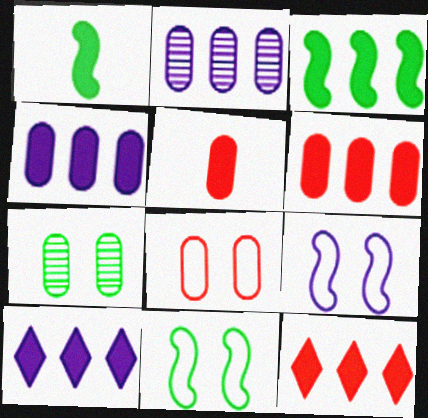[[3, 4, 12], 
[3, 6, 10]]